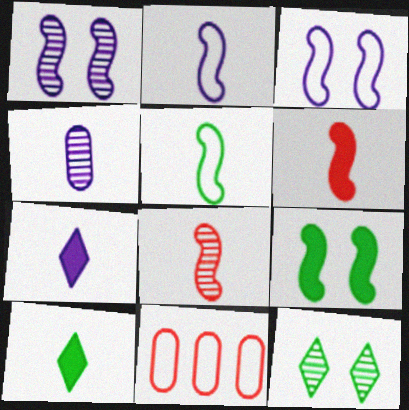[[1, 10, 11], 
[2, 4, 7]]